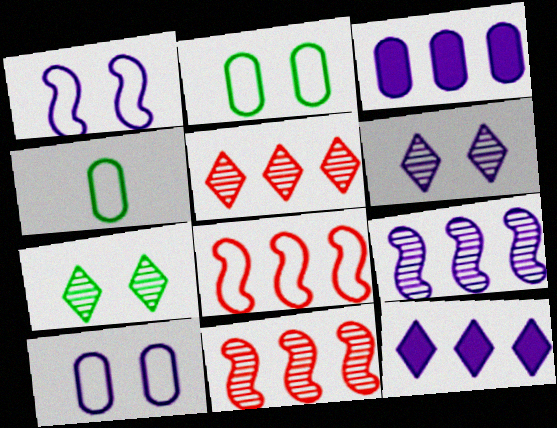[]